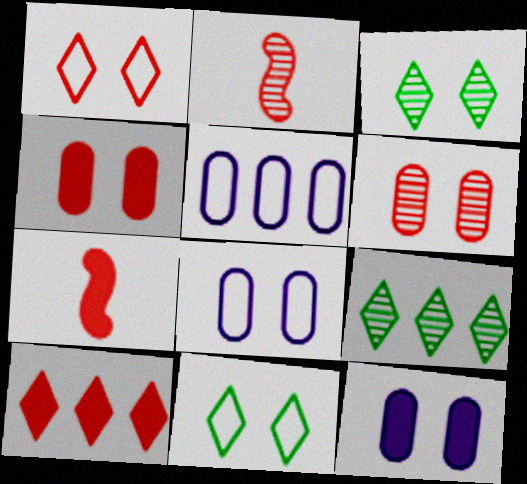[[3, 5, 7], 
[4, 7, 10], 
[7, 8, 9]]